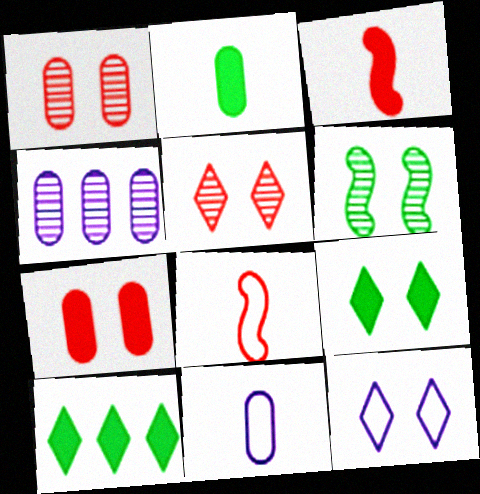[[4, 8, 9], 
[5, 9, 12], 
[6, 7, 12]]